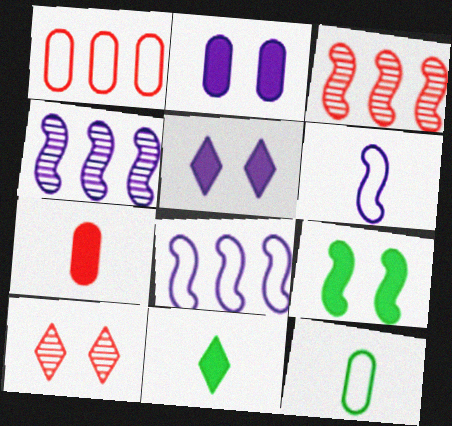[[3, 5, 12], 
[3, 6, 9]]